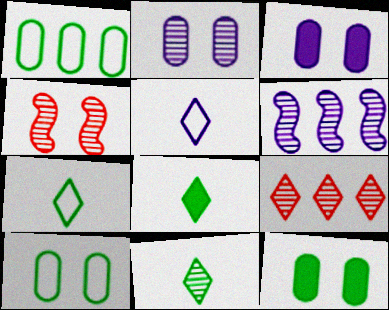[[3, 5, 6], 
[7, 8, 11]]